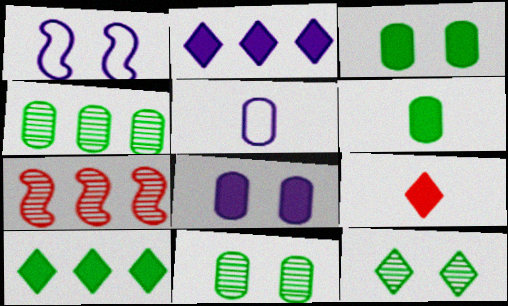[[1, 4, 9]]